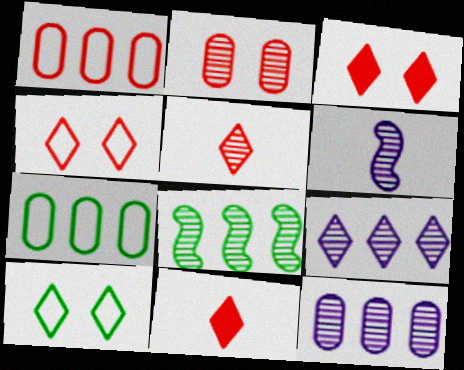[[3, 6, 7], 
[9, 10, 11]]